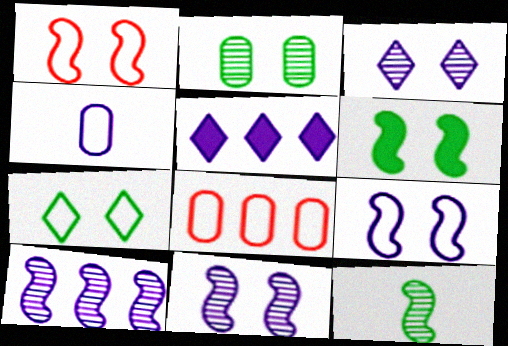[[1, 6, 11], 
[2, 6, 7], 
[4, 5, 11]]